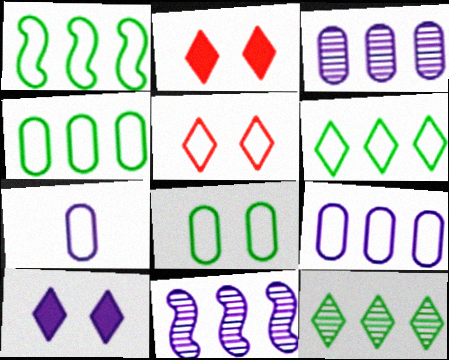[[1, 4, 6], 
[1, 5, 7], 
[7, 10, 11]]